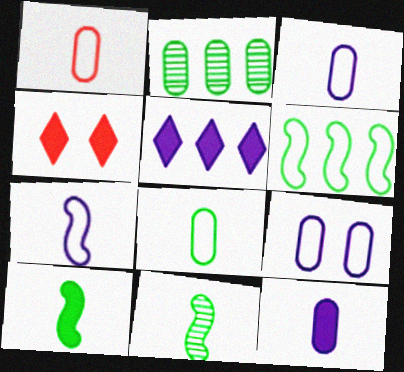[[1, 3, 8], 
[2, 4, 7]]